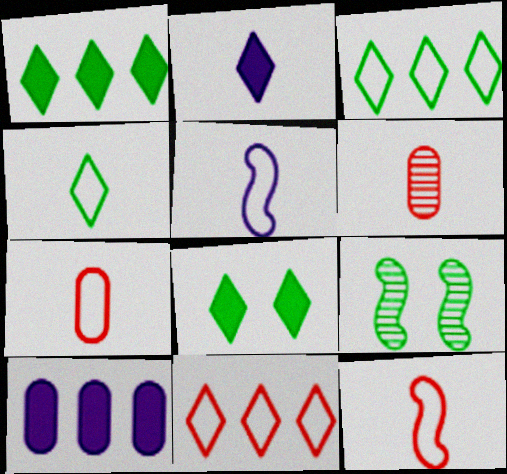[[4, 5, 7]]